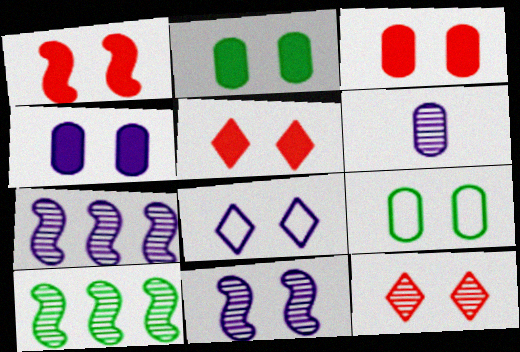[[1, 3, 5], 
[2, 3, 4], 
[4, 8, 11], 
[5, 9, 11], 
[6, 10, 12]]